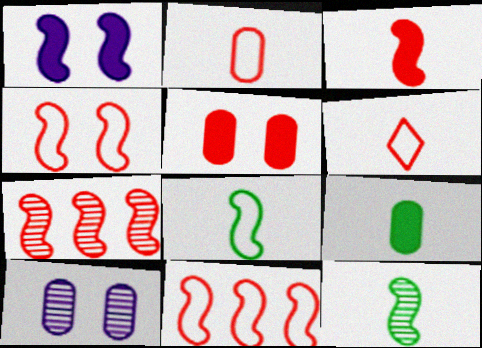[[1, 7, 8], 
[1, 11, 12], 
[3, 4, 7], 
[5, 6, 7]]